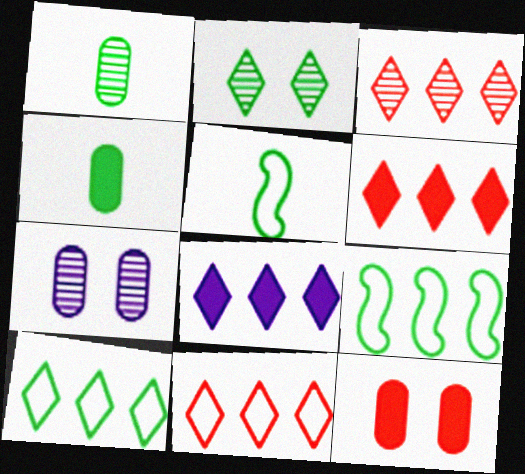[[2, 4, 9], 
[3, 6, 11], 
[3, 8, 10], 
[5, 6, 7]]